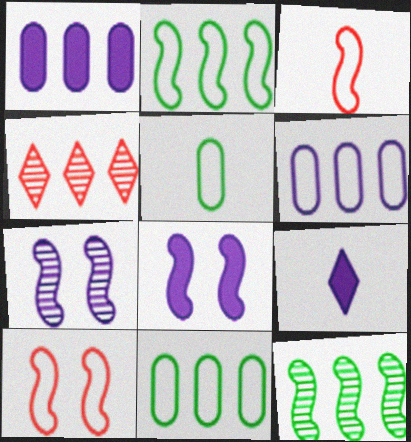[[1, 2, 4], 
[1, 8, 9], 
[3, 8, 12], 
[4, 5, 8], 
[6, 7, 9]]